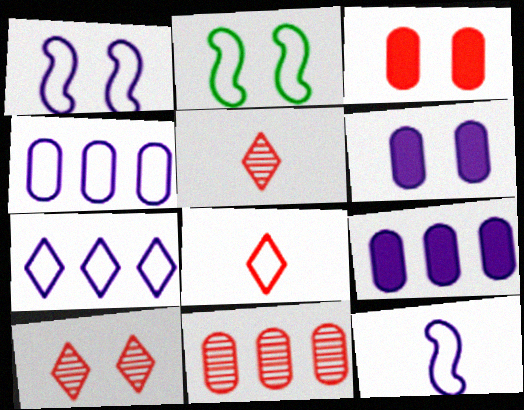[[2, 4, 8], 
[2, 5, 9], 
[2, 6, 10]]